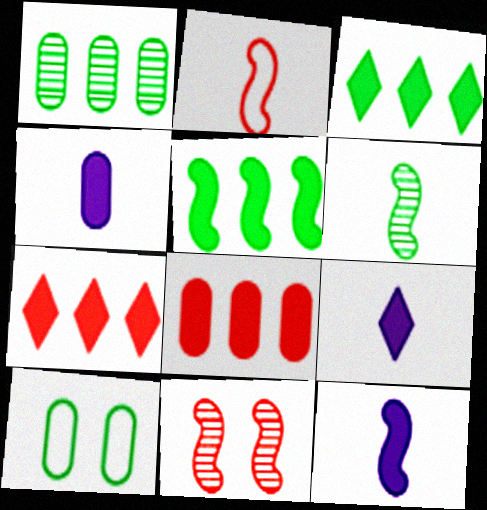[[2, 6, 12], 
[3, 6, 10], 
[4, 9, 12]]